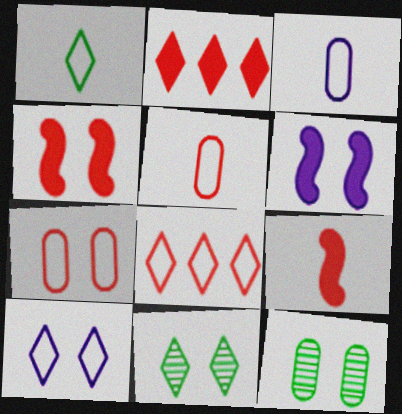[[1, 8, 10], 
[4, 10, 12], 
[6, 7, 11]]